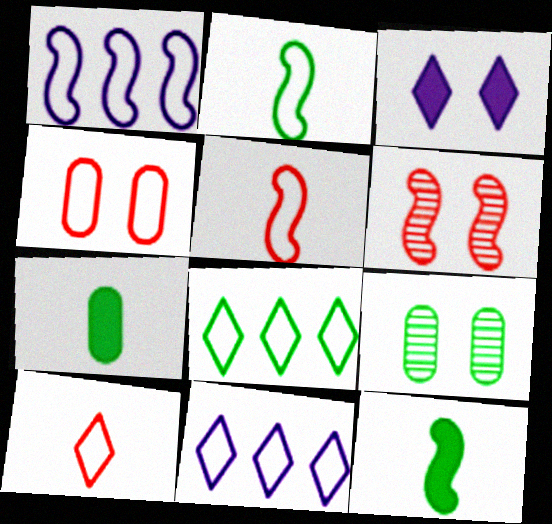[[1, 6, 12], 
[2, 4, 11], 
[6, 7, 11], 
[8, 9, 12]]